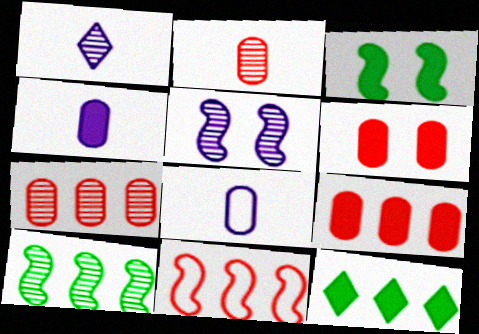[]